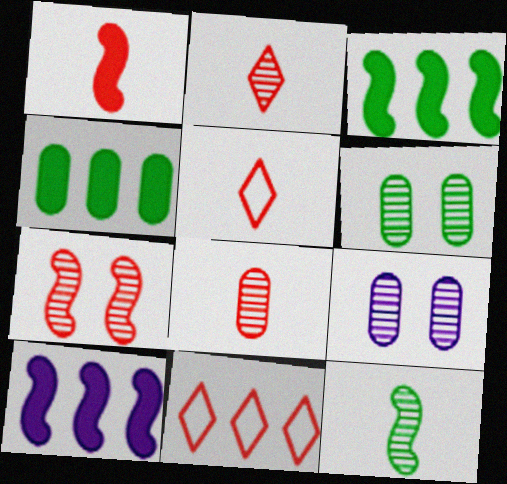[[1, 5, 8], 
[3, 5, 9], 
[5, 6, 10]]